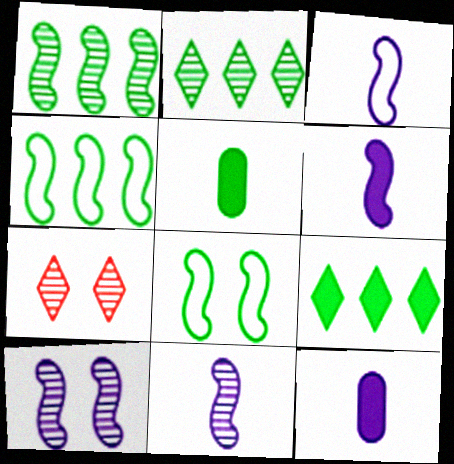[[2, 5, 8], 
[3, 6, 11], 
[4, 7, 12]]